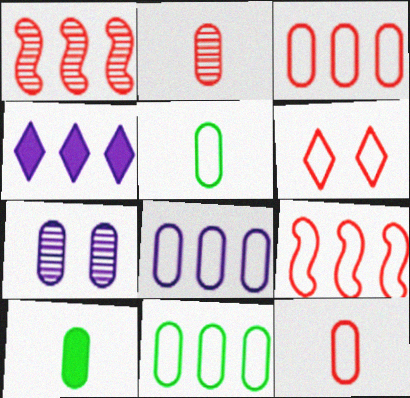[[1, 4, 11], 
[3, 7, 10], 
[3, 8, 11], 
[6, 9, 12]]